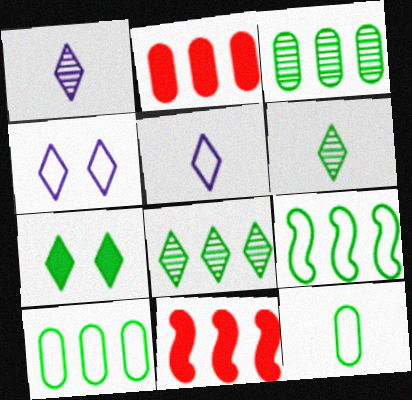[]